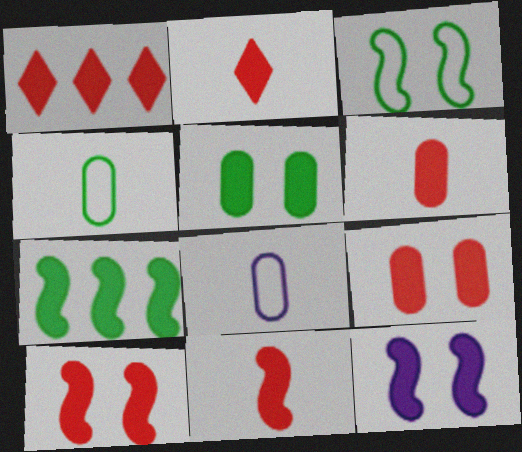[[1, 6, 10], 
[1, 9, 11], 
[2, 6, 11], 
[7, 11, 12]]